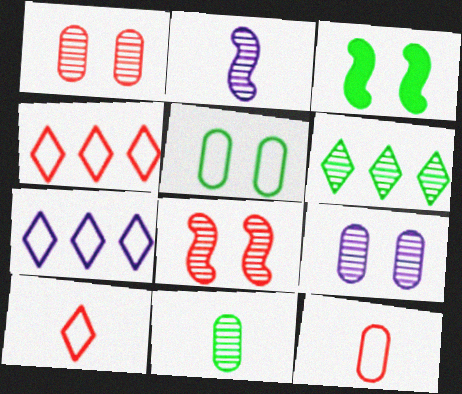[[1, 2, 6]]